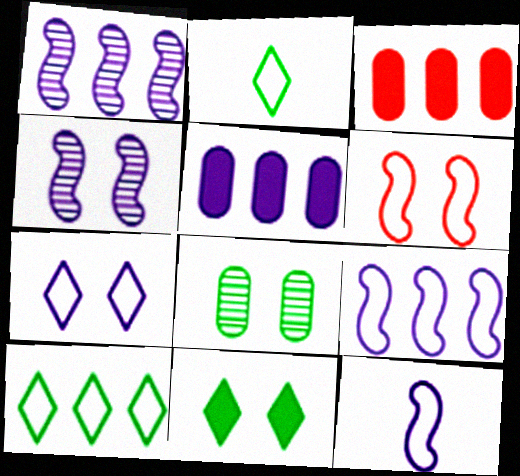[[1, 3, 10], 
[2, 3, 4]]